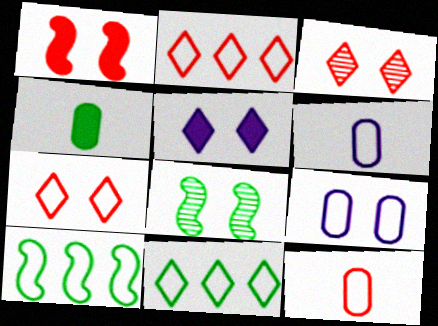[[4, 8, 11], 
[6, 7, 10]]